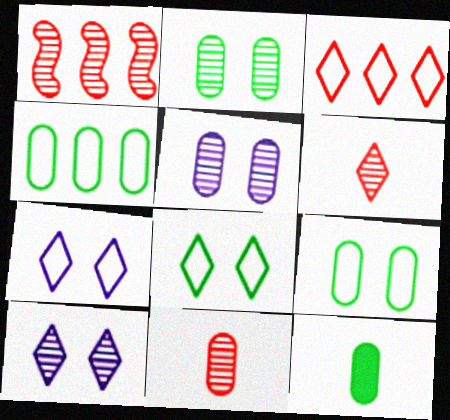[[1, 7, 12], 
[2, 4, 12]]